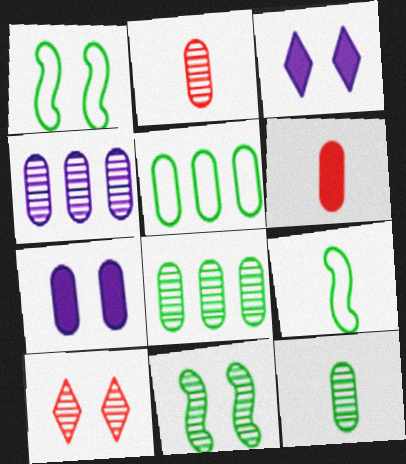[[1, 7, 10], 
[2, 5, 7]]